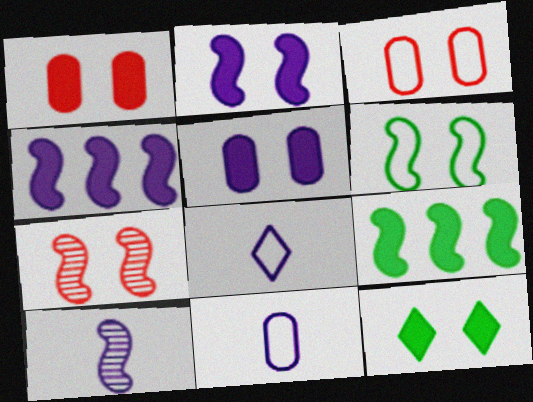[[1, 2, 12], 
[2, 6, 7]]